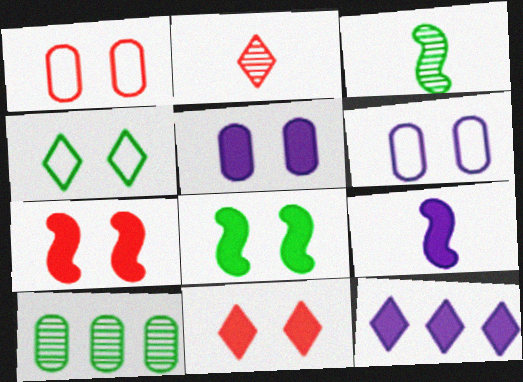[[1, 3, 12], 
[2, 4, 12], 
[5, 8, 11], 
[5, 9, 12]]